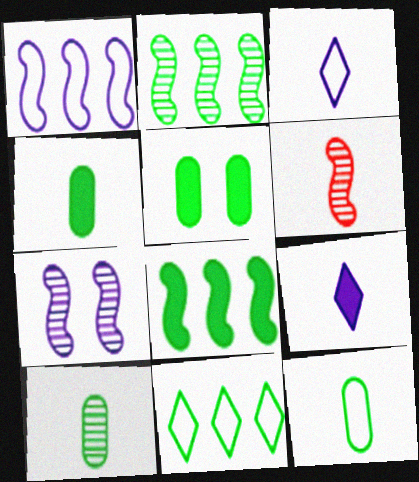[[2, 6, 7], 
[3, 4, 6], 
[4, 10, 12], 
[6, 9, 12]]